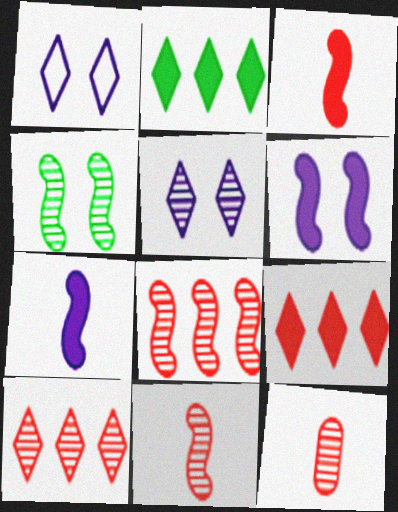[]